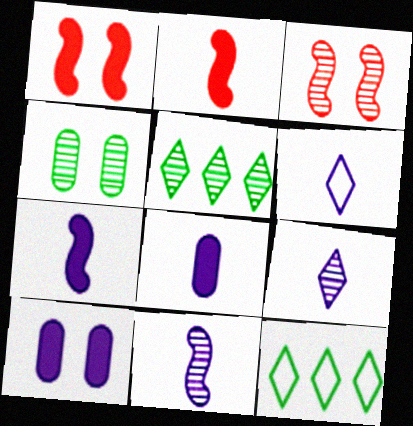[[3, 8, 12], 
[6, 8, 11]]